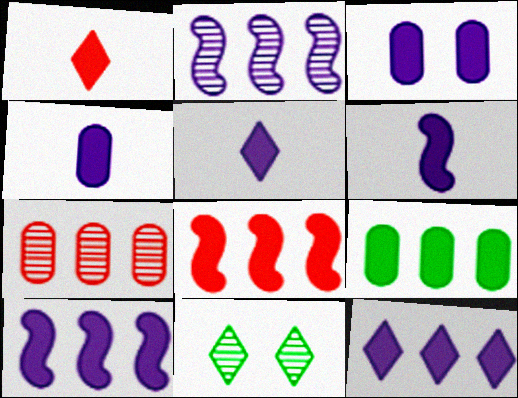[[3, 5, 10], 
[3, 6, 12], 
[4, 5, 6], 
[8, 9, 12]]